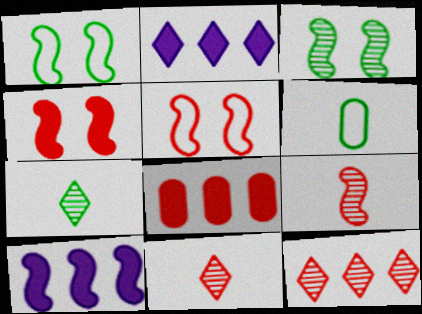[[1, 9, 10], 
[5, 8, 11]]